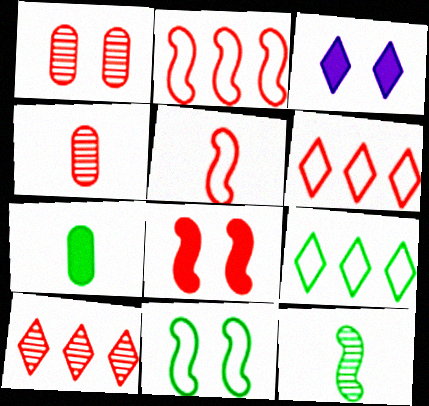[[1, 3, 11], 
[4, 6, 8]]